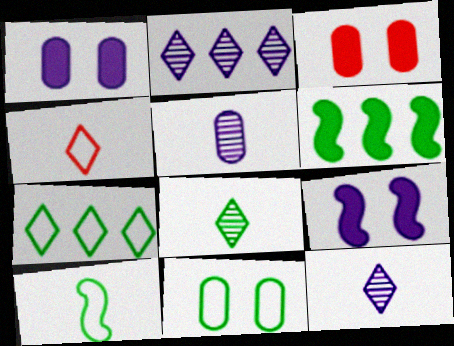[[2, 3, 10], 
[6, 8, 11], 
[7, 10, 11]]